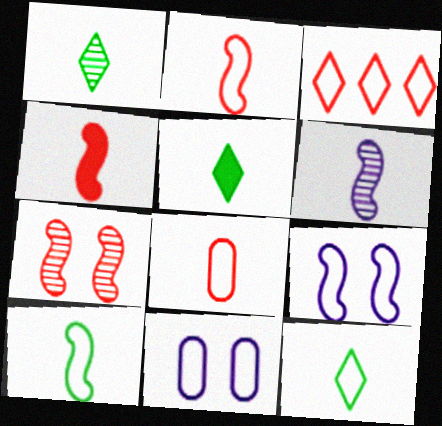[[1, 5, 12], 
[3, 10, 11], 
[4, 6, 10], 
[5, 6, 8]]